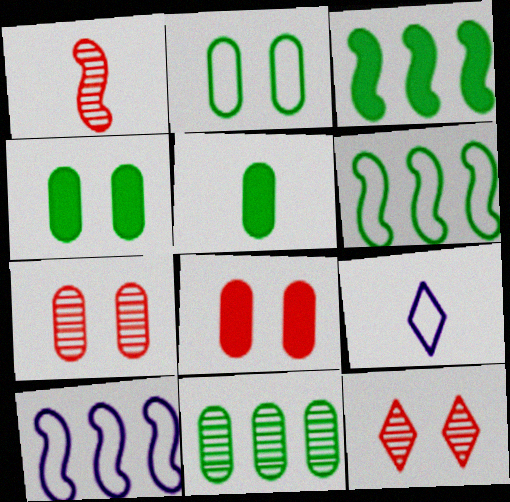[[1, 5, 9], 
[2, 5, 11], 
[3, 7, 9], 
[5, 10, 12]]